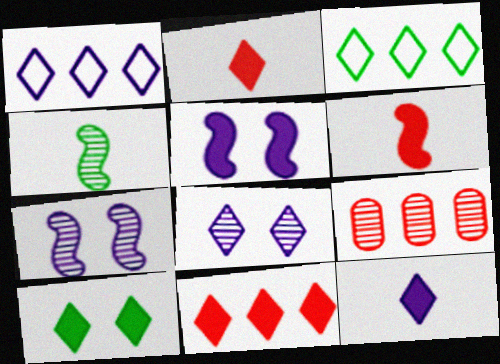[[1, 8, 12], 
[2, 3, 8], 
[4, 8, 9], 
[10, 11, 12]]